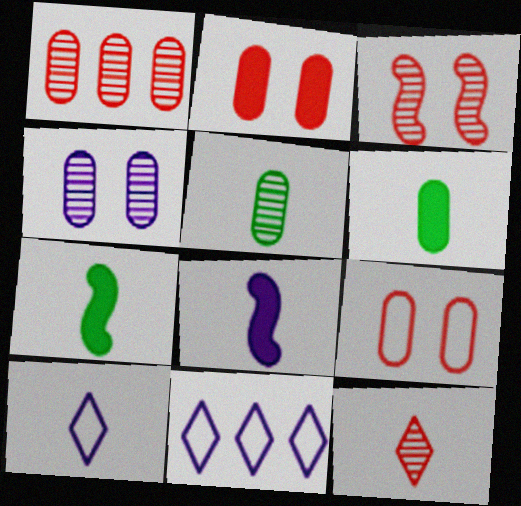[[1, 3, 12], 
[1, 4, 5], 
[3, 6, 11], 
[4, 8, 11]]